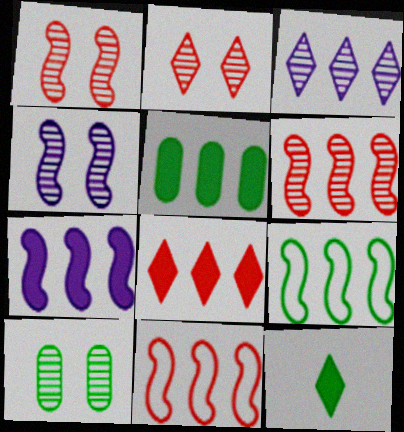[[2, 4, 10], 
[3, 5, 11], 
[5, 7, 8], 
[6, 7, 9], 
[9, 10, 12]]